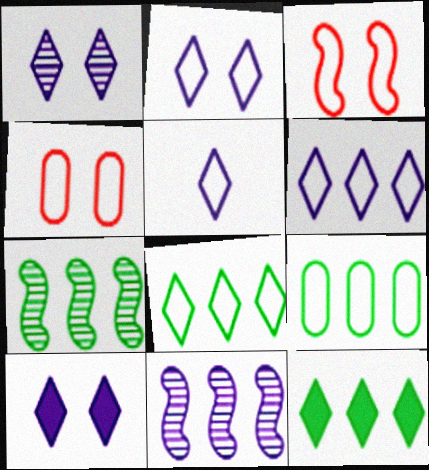[[1, 2, 10], 
[2, 5, 6], 
[3, 5, 9], 
[7, 9, 12]]